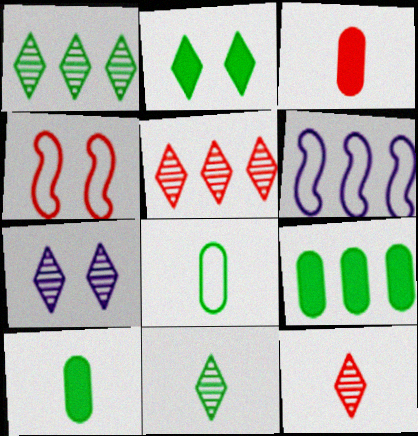[[1, 7, 12], 
[3, 4, 5], 
[5, 6, 9], 
[5, 7, 11]]